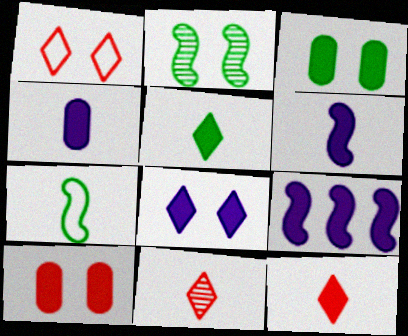[[3, 9, 12], 
[4, 7, 11], 
[4, 8, 9], 
[5, 9, 10]]